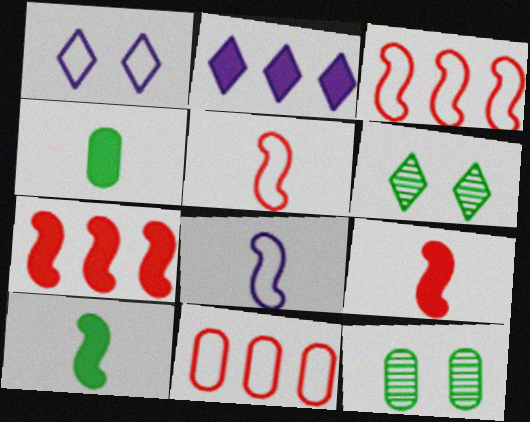[[2, 5, 12]]